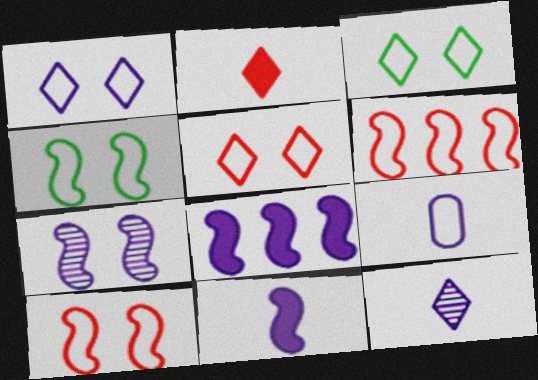[[1, 3, 5], 
[3, 6, 9], 
[9, 11, 12]]